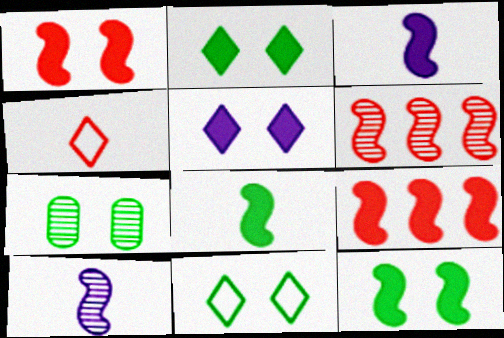[[3, 9, 12], 
[7, 11, 12]]